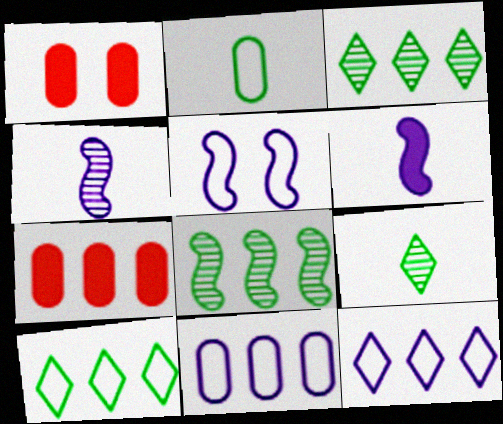[[1, 4, 10], 
[5, 7, 9], 
[7, 8, 12]]